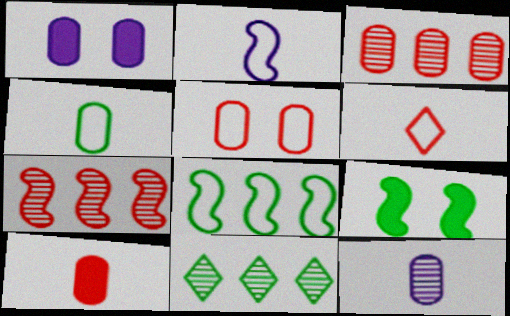[[1, 3, 4], 
[2, 4, 6], 
[2, 7, 9], 
[3, 5, 10], 
[4, 9, 11], 
[4, 10, 12]]